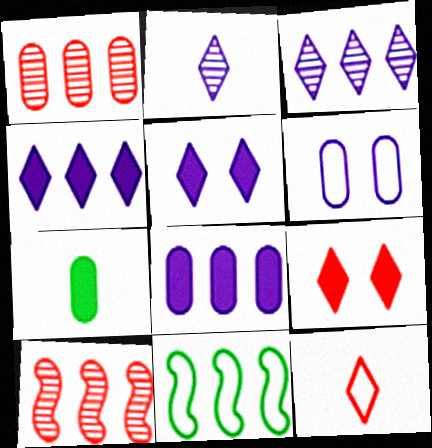[[1, 4, 11], 
[1, 6, 7], 
[6, 11, 12]]